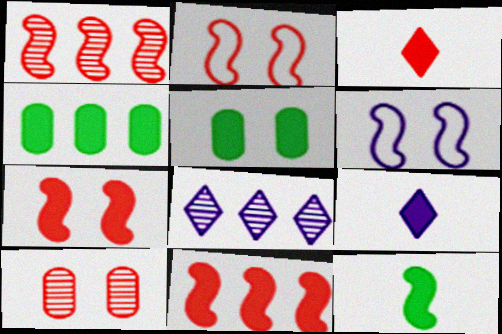[[1, 6, 12], 
[4, 7, 9], 
[5, 9, 11]]